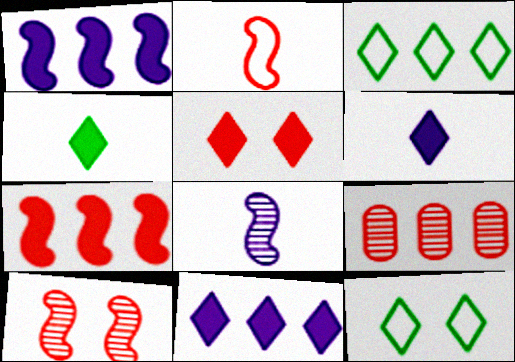[[1, 3, 9], 
[2, 5, 9], 
[2, 7, 10], 
[4, 5, 11]]